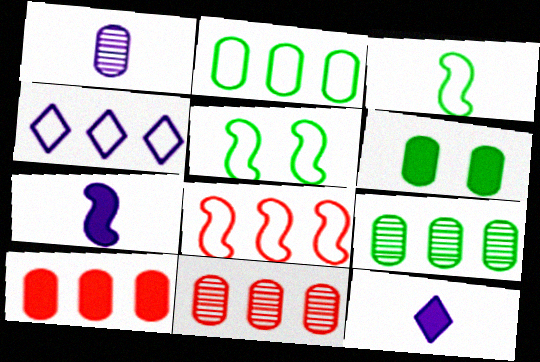[[2, 4, 8], 
[5, 11, 12]]